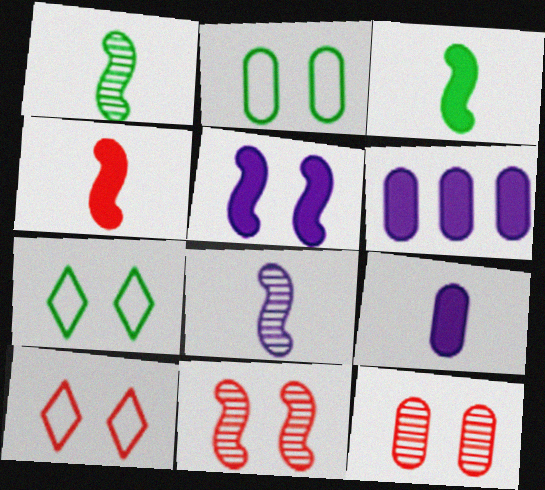[[1, 6, 10], 
[5, 7, 12]]